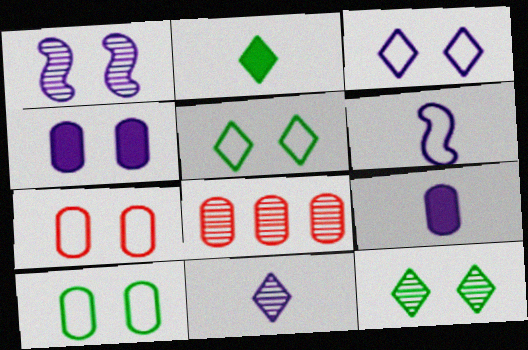[[1, 3, 4], 
[6, 9, 11], 
[8, 9, 10]]